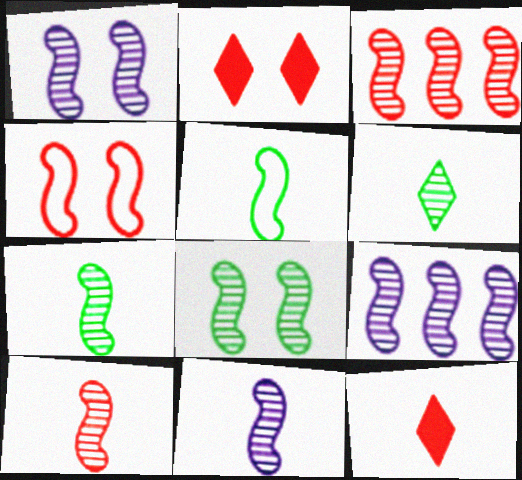[[1, 3, 7], 
[1, 9, 11], 
[3, 8, 11], 
[7, 10, 11], 
[8, 9, 10]]